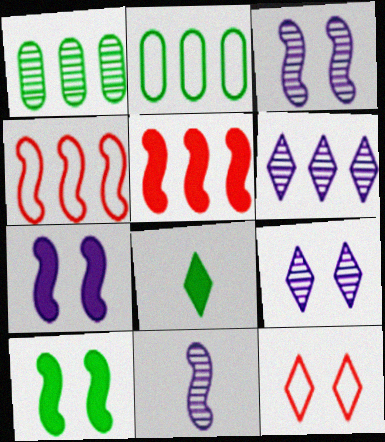[[2, 5, 6], 
[4, 10, 11], 
[6, 8, 12]]